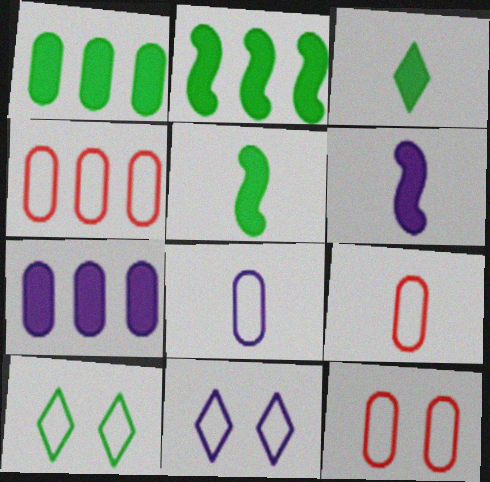[[4, 9, 12]]